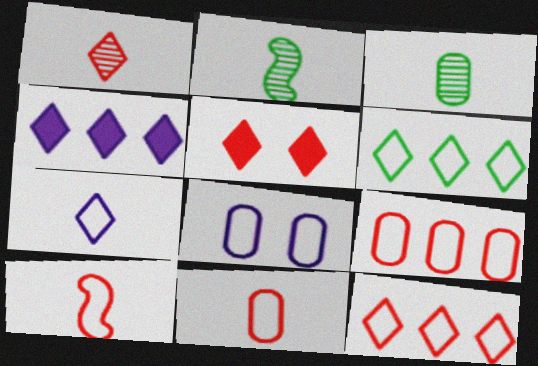[[1, 5, 12], 
[6, 8, 10]]